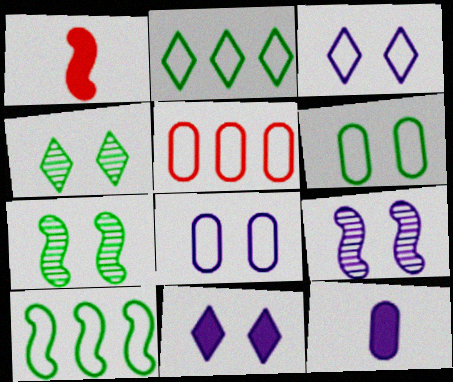[[1, 9, 10], 
[8, 9, 11]]